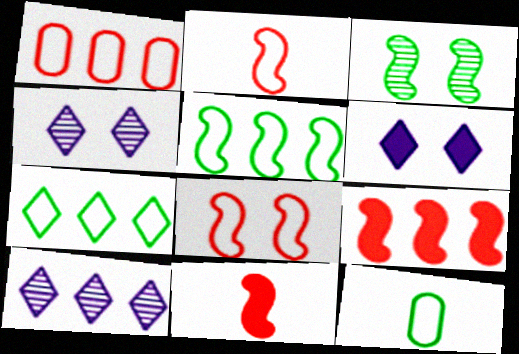[[4, 9, 12]]